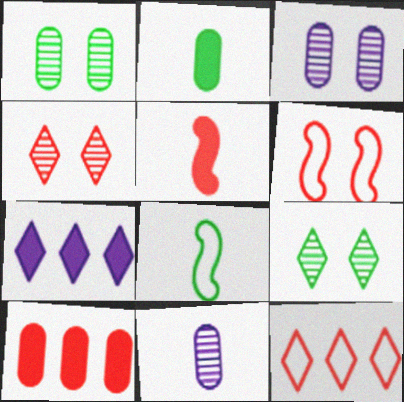[]